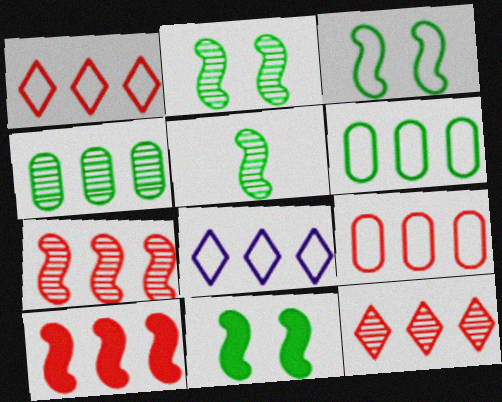[[2, 3, 11], 
[4, 8, 10], 
[9, 10, 12]]